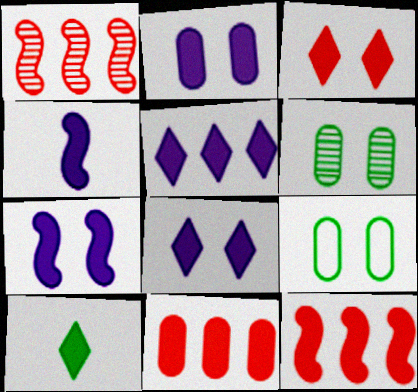[[2, 4, 5], 
[2, 7, 8], 
[2, 10, 12], 
[3, 5, 10], 
[7, 10, 11]]